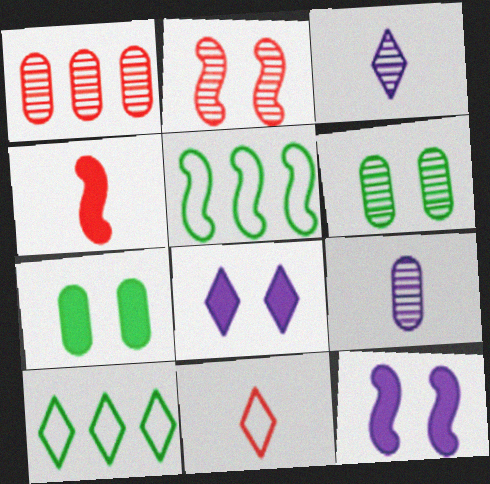[[1, 6, 9]]